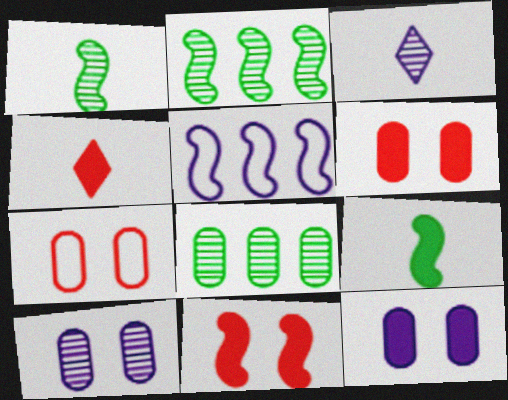[[1, 5, 11], 
[3, 5, 12]]